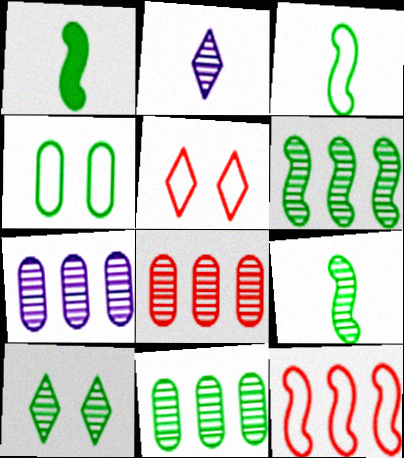[[1, 3, 9], 
[1, 5, 7], 
[7, 8, 11], 
[9, 10, 11]]